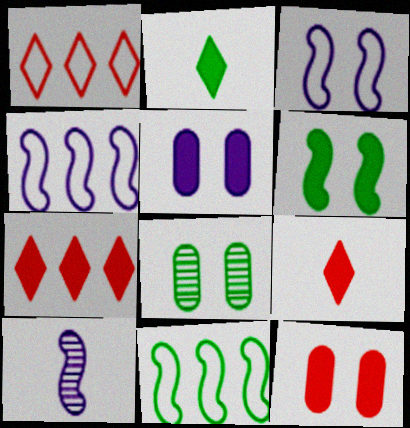[[2, 8, 11], 
[4, 8, 9]]